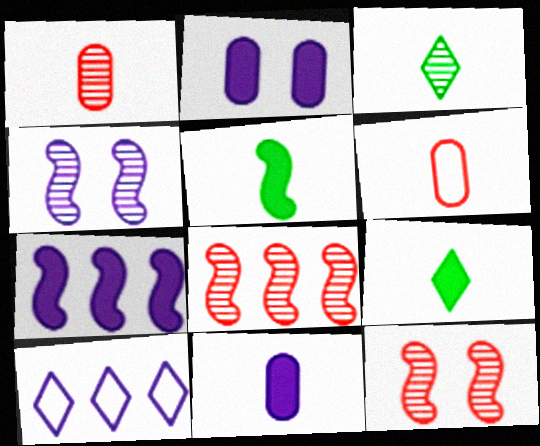[[4, 10, 11]]